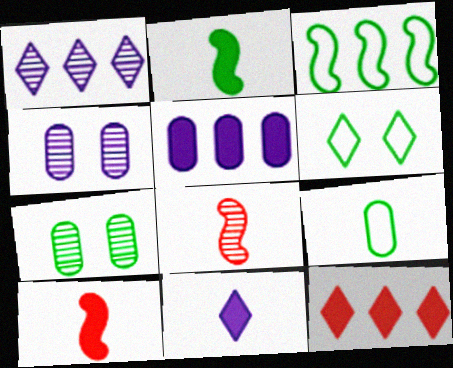[[1, 7, 8], 
[3, 6, 9], 
[5, 6, 8], 
[8, 9, 11]]